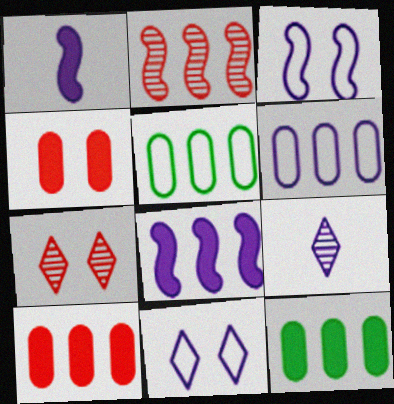[[1, 5, 7]]